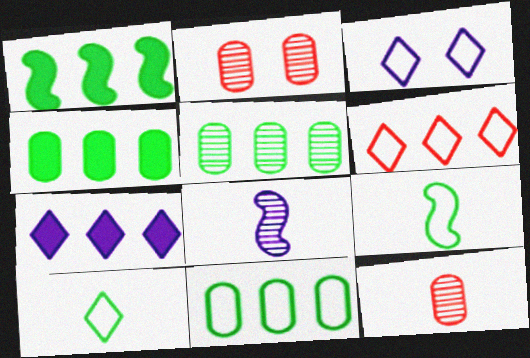[[1, 3, 12], 
[2, 7, 9], 
[3, 6, 10], 
[4, 5, 11]]